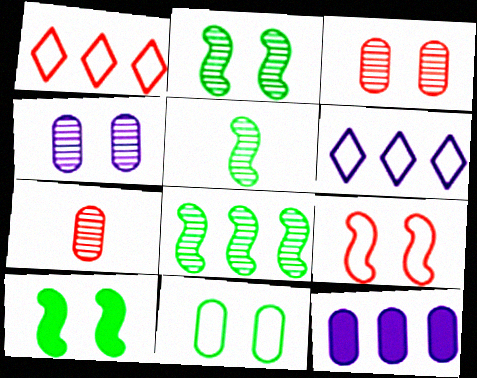[[1, 8, 12], 
[2, 5, 8], 
[6, 7, 10], 
[7, 11, 12]]